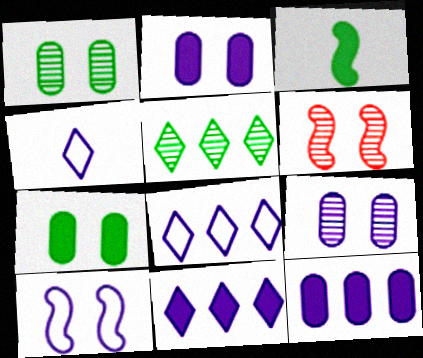[]